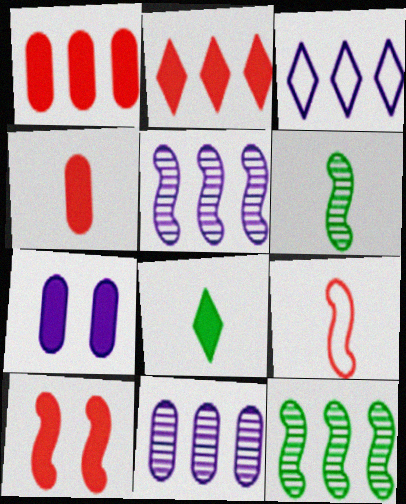[[1, 3, 12], 
[2, 4, 10]]